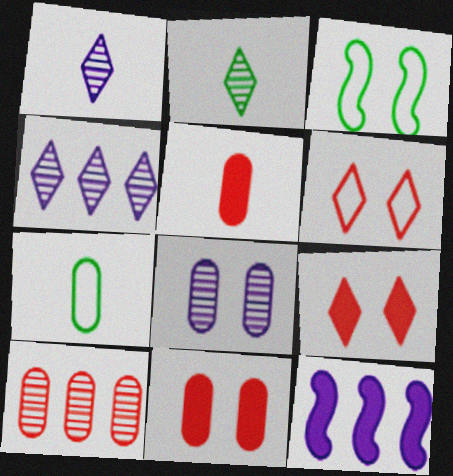[[3, 4, 5], 
[3, 8, 9]]